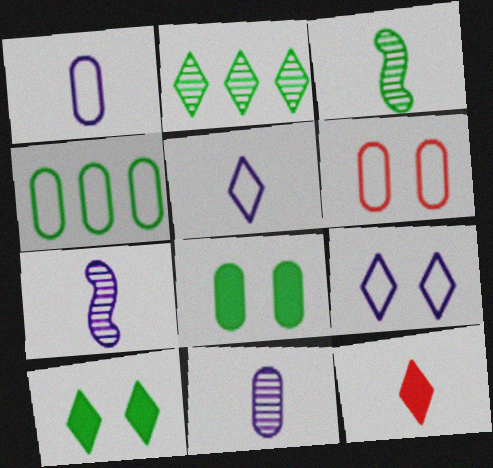[[1, 3, 12], 
[1, 4, 6], 
[2, 9, 12], 
[3, 4, 10]]